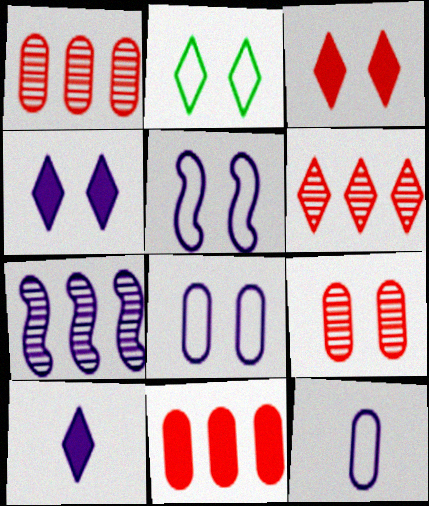[[2, 6, 10], 
[4, 7, 12], 
[7, 8, 10]]